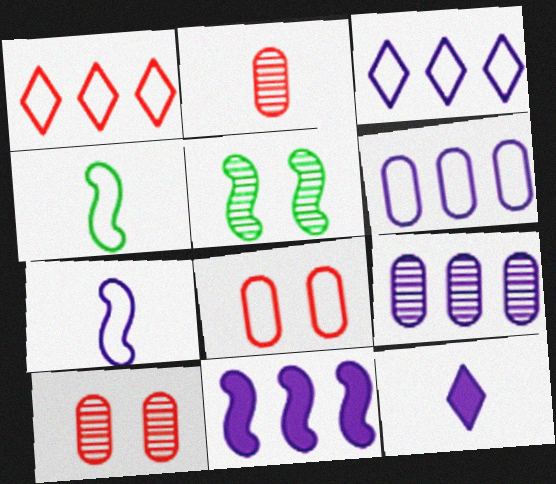[[2, 4, 12], 
[3, 4, 8], 
[3, 9, 11]]